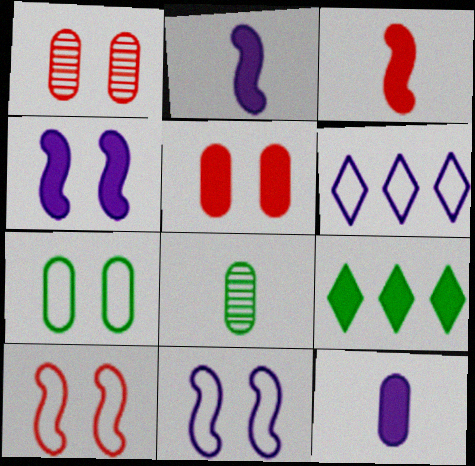[[2, 5, 9]]